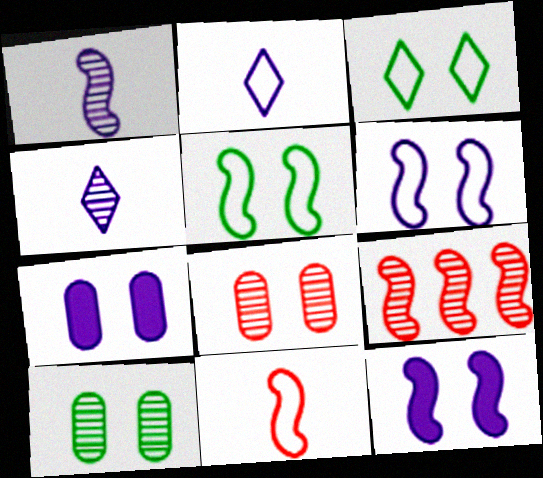[[3, 8, 12], 
[4, 9, 10]]